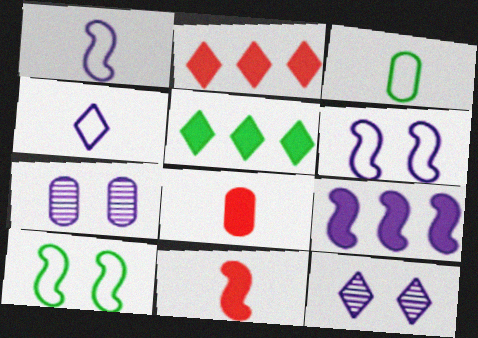[[4, 7, 9]]